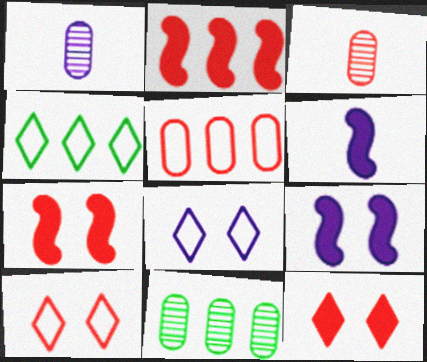[[1, 4, 7], 
[2, 3, 10], 
[3, 4, 9], 
[6, 10, 11]]